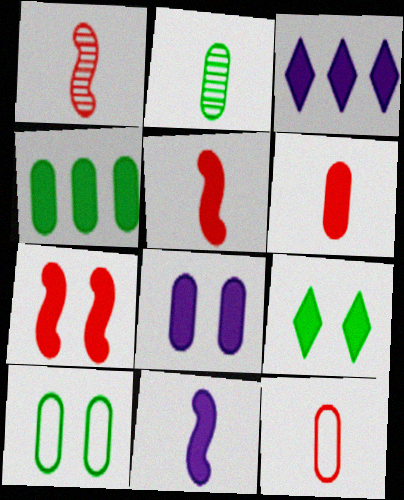[[1, 3, 10], 
[2, 4, 10], 
[3, 8, 11], 
[4, 6, 8], 
[7, 8, 9]]